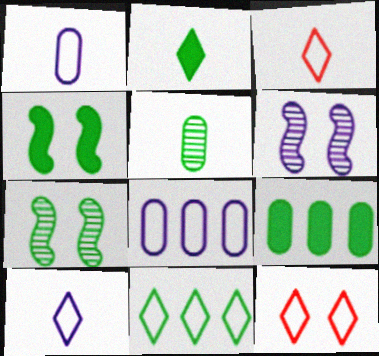[[2, 4, 9], 
[3, 6, 9], 
[4, 5, 11], 
[10, 11, 12]]